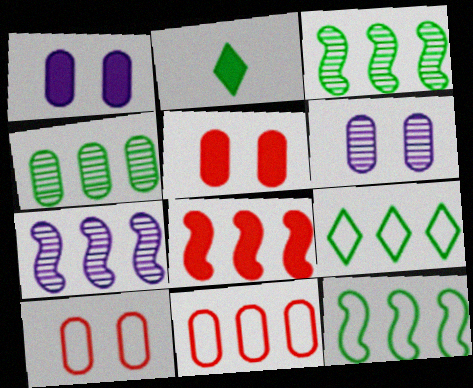[[1, 2, 8], 
[2, 7, 10], 
[7, 8, 12]]